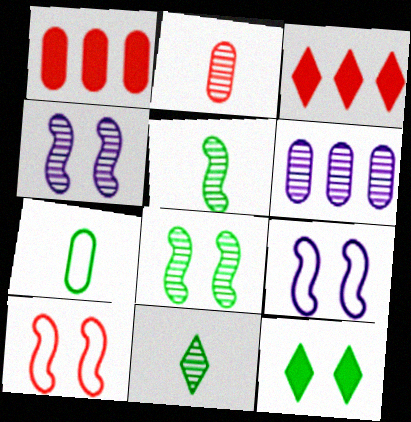[[1, 9, 11], 
[2, 3, 10], 
[3, 4, 7]]